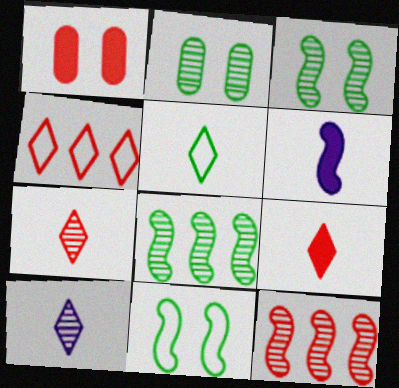[[2, 4, 6], 
[2, 10, 12], 
[5, 9, 10], 
[6, 11, 12]]